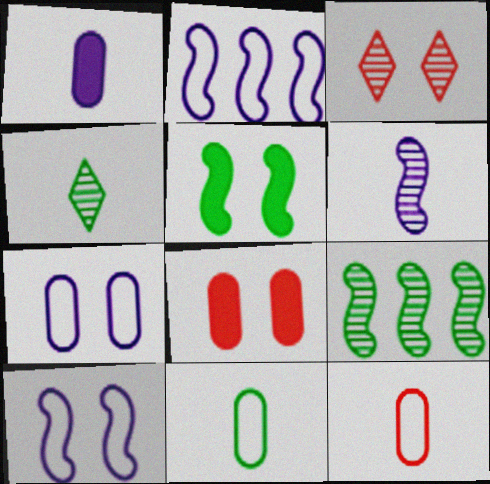[[2, 4, 8], 
[3, 5, 7]]